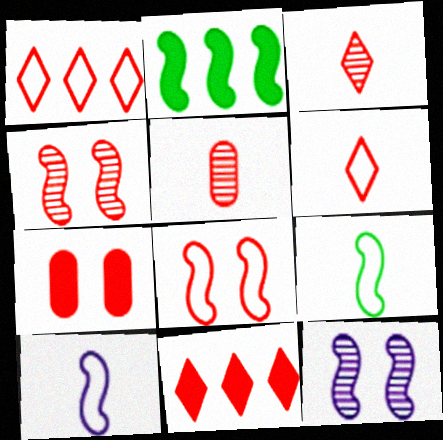[[2, 4, 10], 
[5, 8, 11]]